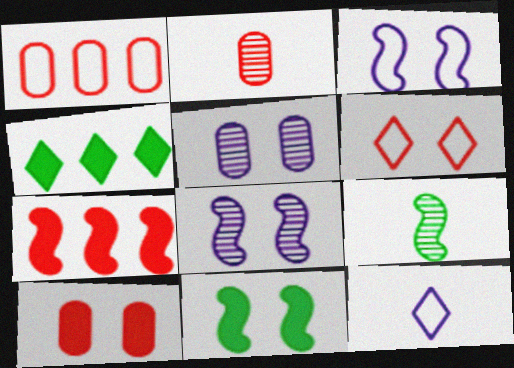[[1, 2, 10], 
[2, 3, 4], 
[2, 6, 7], 
[3, 7, 9], 
[5, 6, 11]]